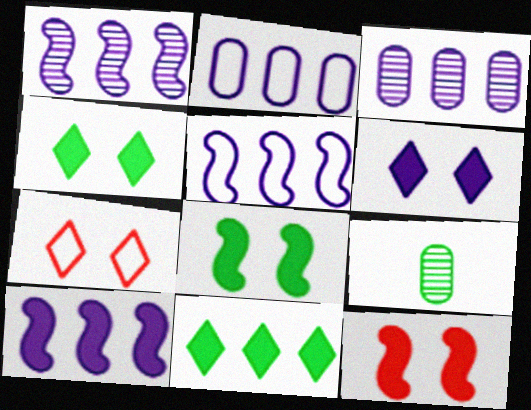[[1, 5, 10], 
[7, 9, 10]]